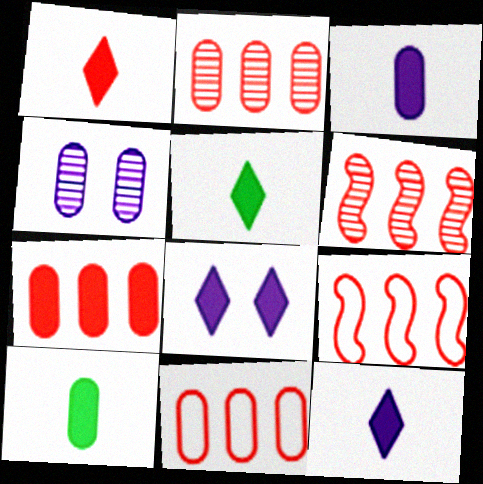[[1, 5, 12], 
[2, 7, 11], 
[4, 5, 9], 
[4, 10, 11]]